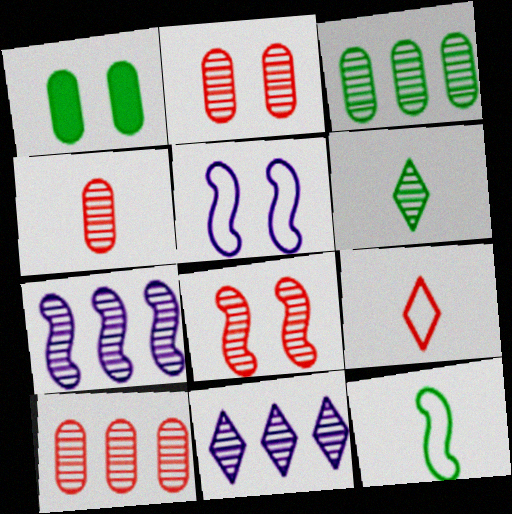[[1, 7, 9], 
[2, 4, 10], 
[2, 6, 7]]